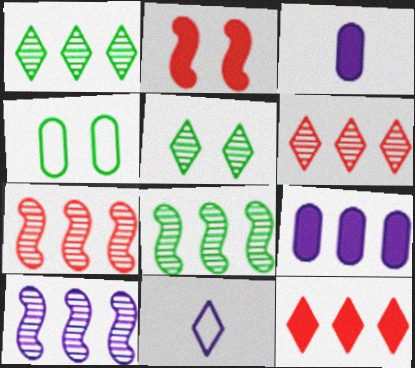[[5, 11, 12], 
[7, 8, 10]]